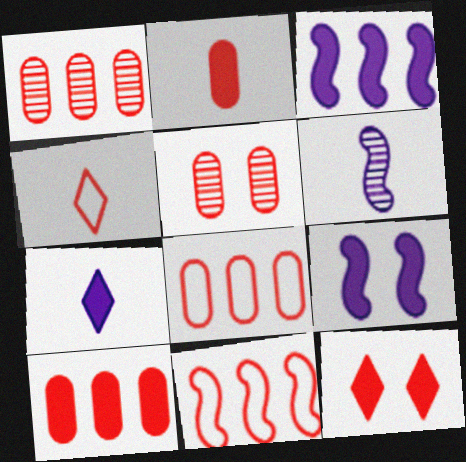[[1, 8, 10], 
[2, 5, 8]]